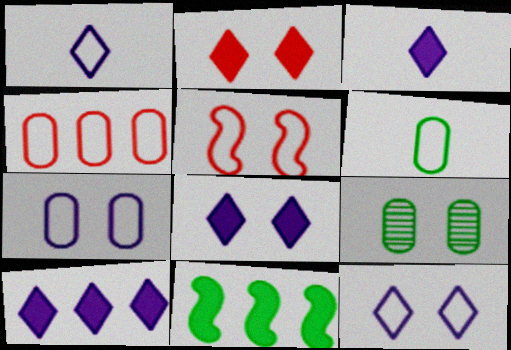[[3, 8, 10], 
[4, 6, 7], 
[5, 8, 9]]